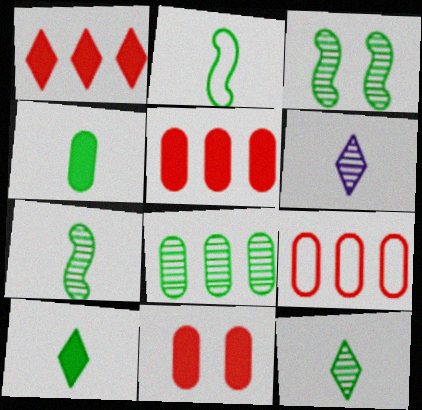[[2, 4, 12], 
[3, 8, 12]]